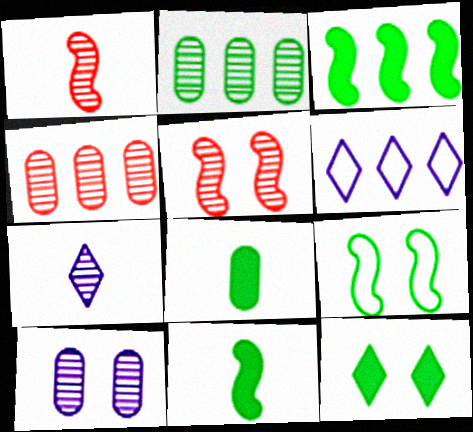[[2, 5, 7], 
[3, 4, 6], 
[3, 8, 12], 
[5, 6, 8]]